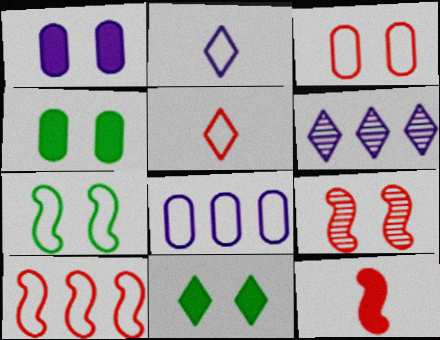[[3, 5, 10], 
[5, 6, 11], 
[5, 7, 8], 
[9, 10, 12]]